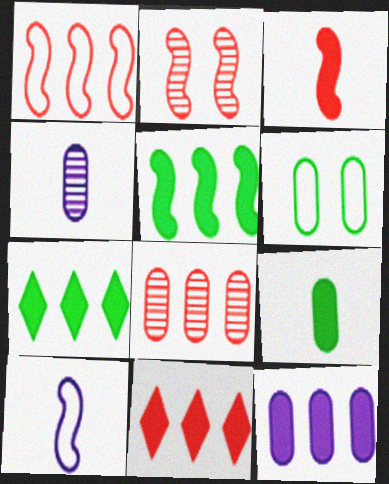[[1, 2, 3], 
[1, 8, 11], 
[2, 5, 10], 
[5, 11, 12]]